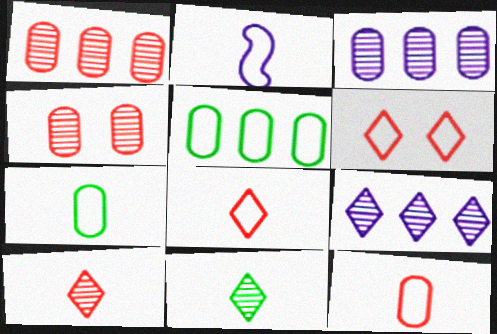[[2, 5, 6], 
[2, 7, 8]]